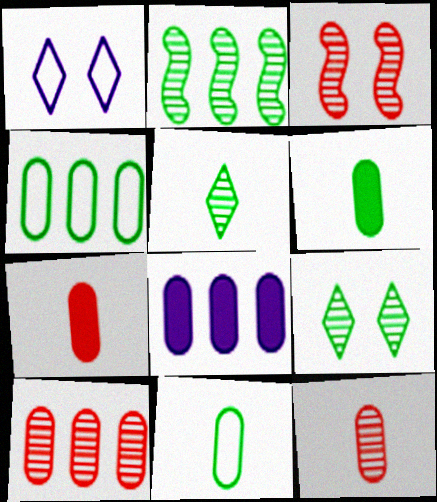[[1, 2, 7], 
[4, 8, 10]]